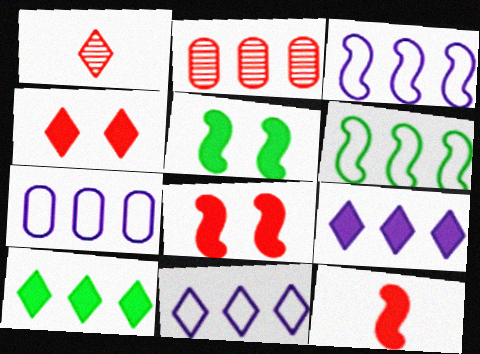[[1, 5, 7], 
[2, 3, 10], 
[2, 6, 9], 
[3, 7, 11]]